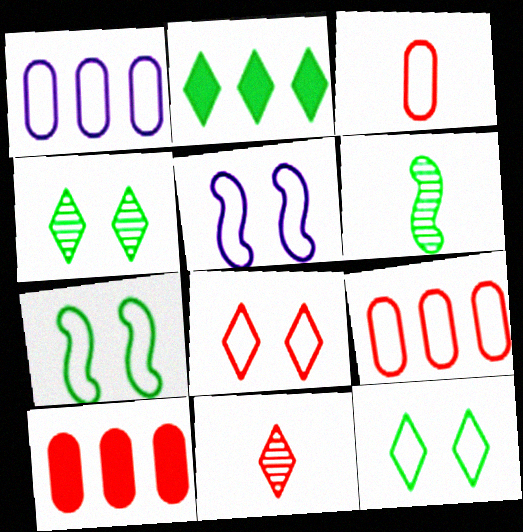[]